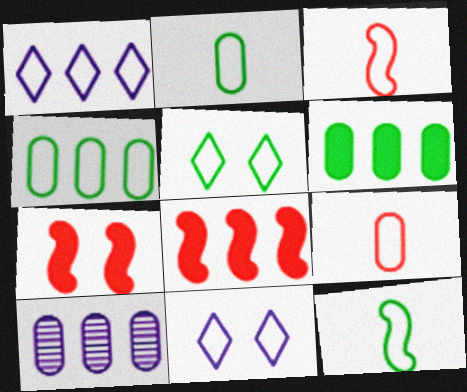[[3, 4, 11], 
[4, 5, 12]]